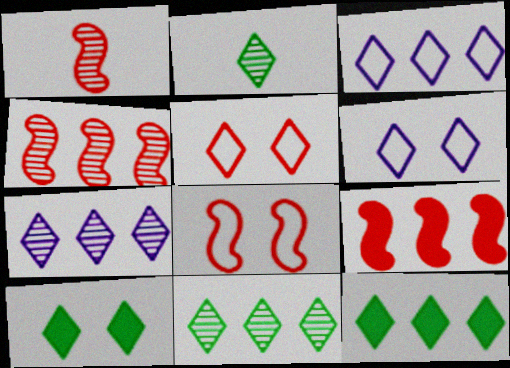[[1, 8, 9]]